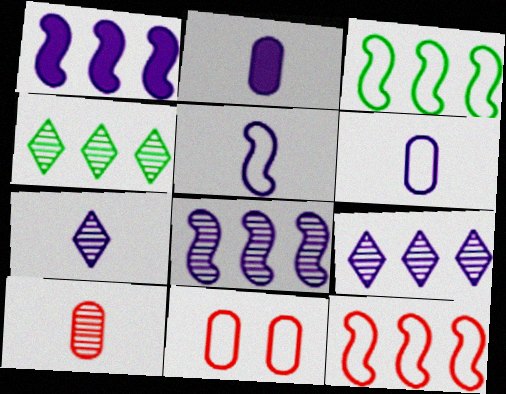[[2, 5, 7]]